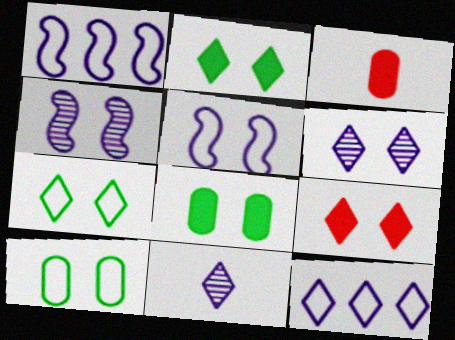[[4, 9, 10], 
[6, 7, 9]]